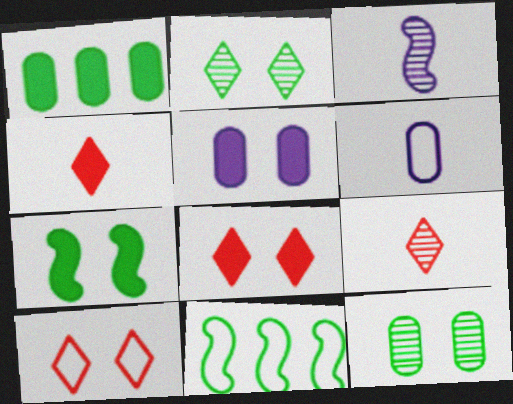[[1, 3, 10], 
[5, 7, 8], 
[5, 9, 11], 
[6, 10, 11]]